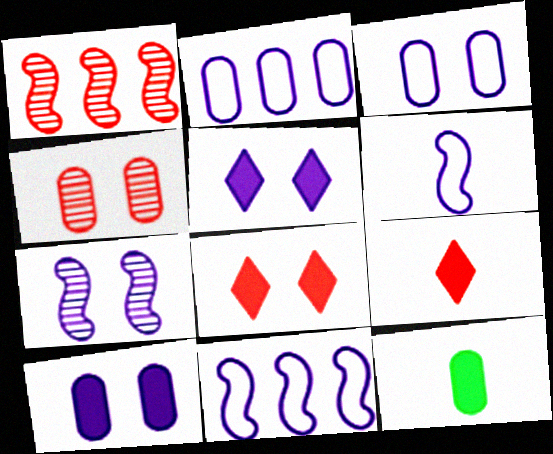[[2, 4, 12], 
[3, 5, 7]]